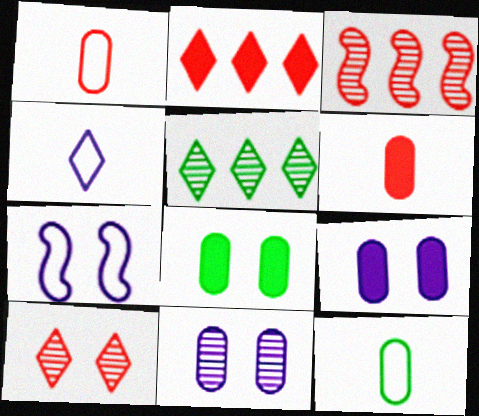[[3, 4, 8], 
[5, 6, 7], 
[7, 8, 10]]